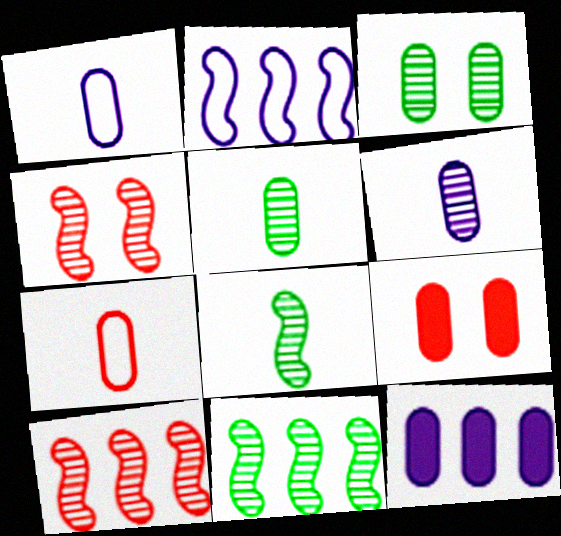[[3, 7, 12]]